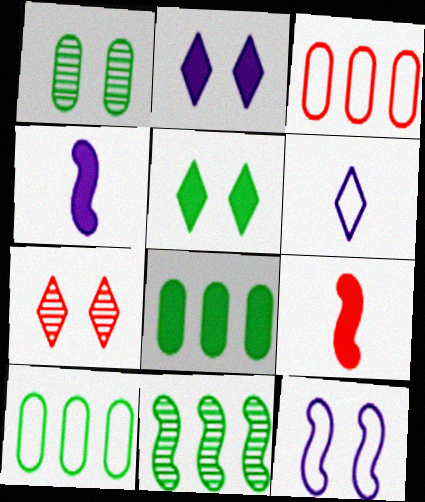[[2, 8, 9], 
[3, 7, 9], 
[4, 7, 10], 
[9, 11, 12]]